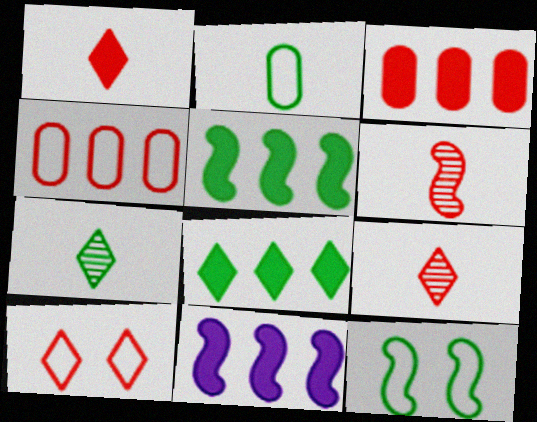[[3, 6, 10], 
[3, 8, 11], 
[6, 11, 12]]